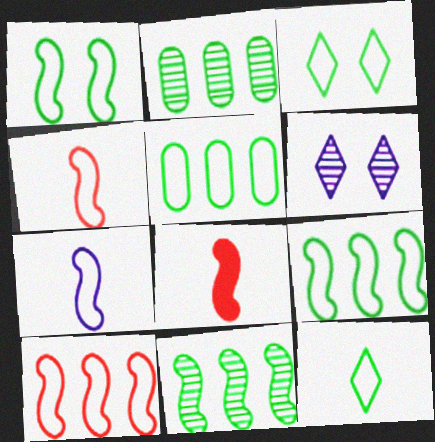[[1, 5, 12], 
[1, 7, 10], 
[5, 6, 8]]